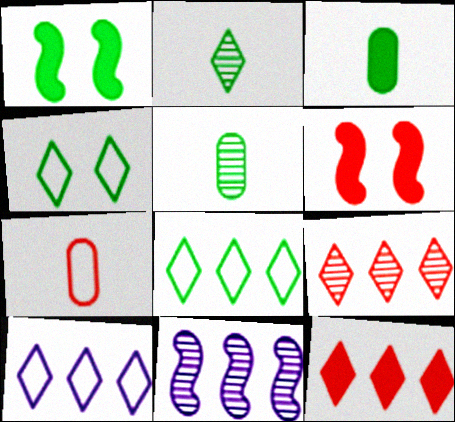[[1, 5, 8], 
[5, 6, 10], 
[6, 7, 9]]